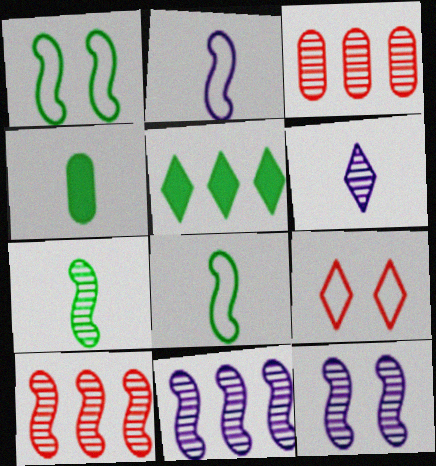[[4, 9, 11], 
[5, 6, 9], 
[7, 10, 12]]